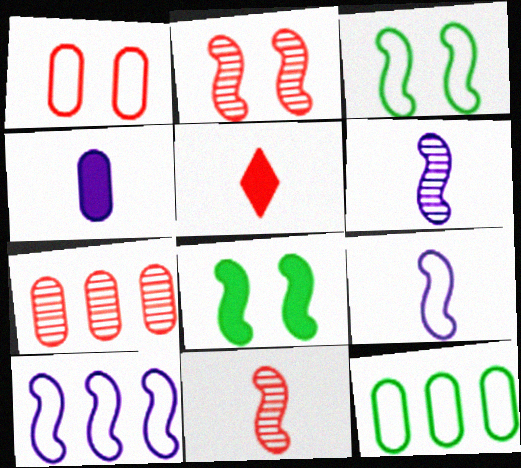[[8, 10, 11]]